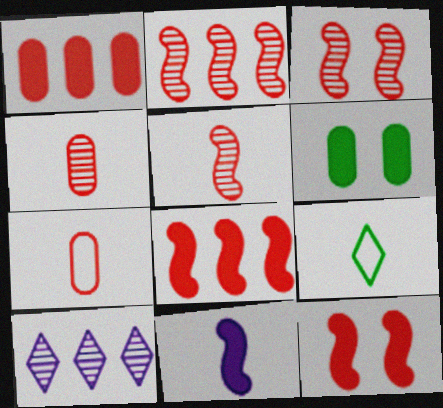[[2, 3, 5], 
[4, 9, 11]]